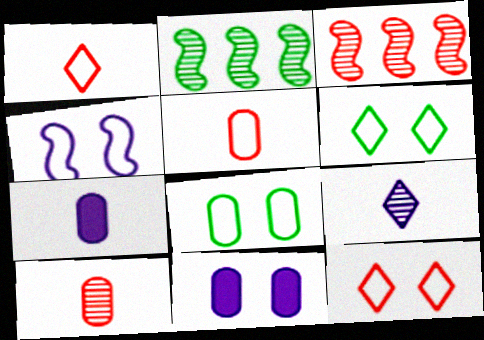[[1, 2, 11], 
[2, 7, 12], 
[3, 6, 7], 
[4, 8, 12]]